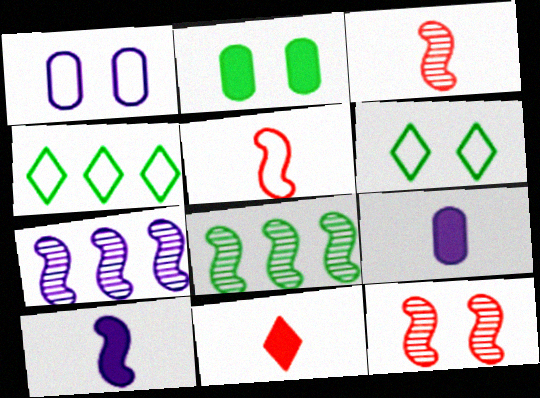[[1, 4, 5], 
[1, 8, 11], 
[4, 9, 12]]